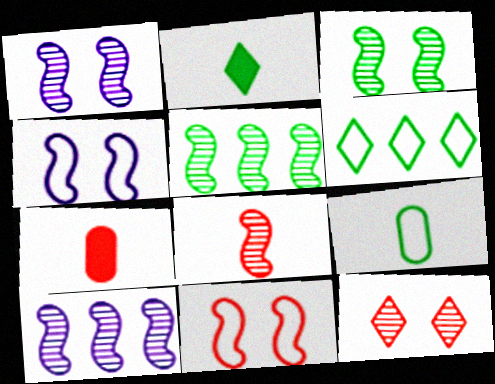[[1, 5, 8], 
[1, 6, 7], 
[3, 8, 10]]